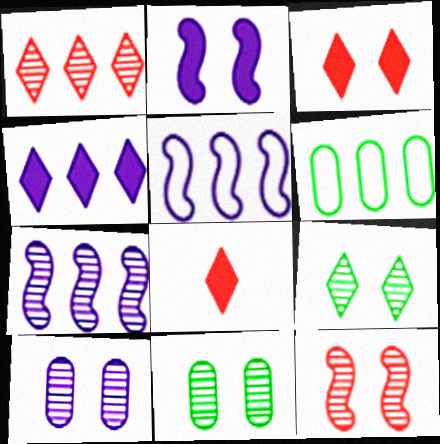[[5, 8, 11], 
[9, 10, 12]]